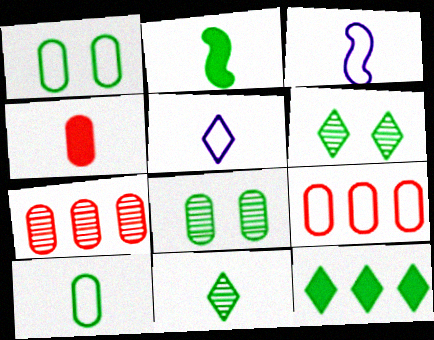[[2, 10, 11], 
[3, 4, 11]]